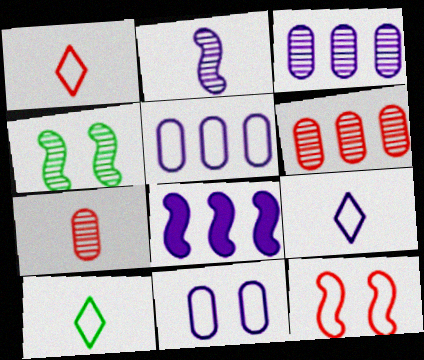[[1, 9, 10], 
[5, 10, 12]]